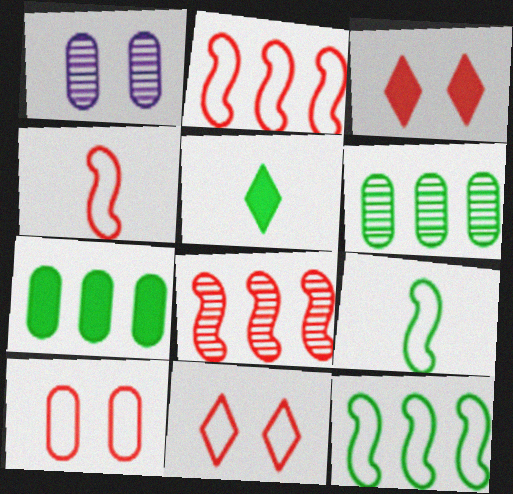[[1, 2, 5]]